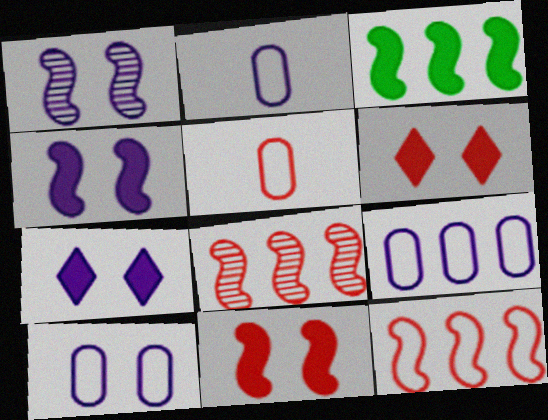[[1, 7, 10], 
[2, 9, 10], 
[5, 6, 8]]